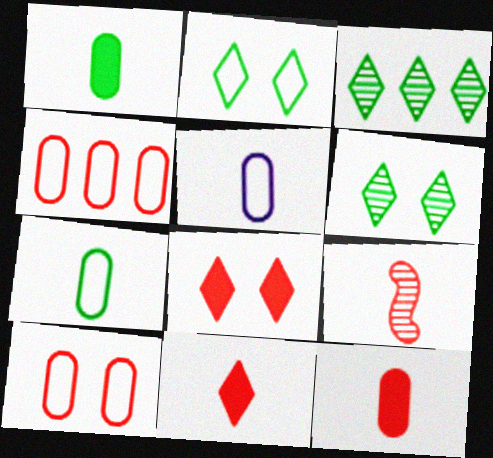[[4, 8, 9]]